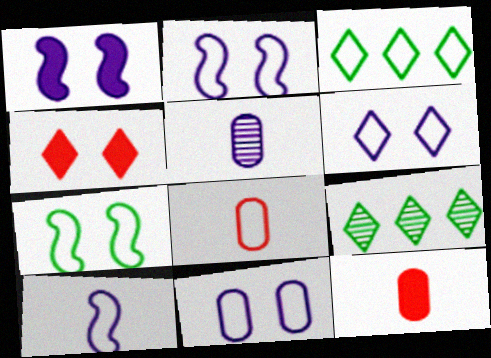[[1, 8, 9], 
[2, 3, 8], 
[2, 6, 11], 
[2, 9, 12]]